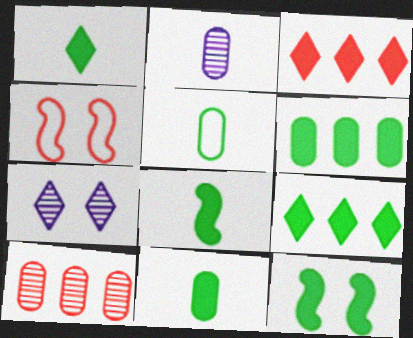[[1, 6, 12], 
[1, 8, 11], 
[2, 4, 9], 
[9, 11, 12]]